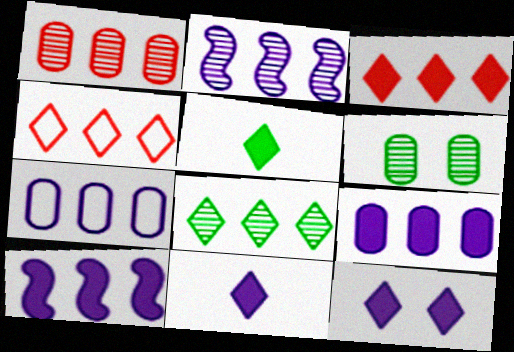[[1, 2, 8], 
[3, 5, 12]]